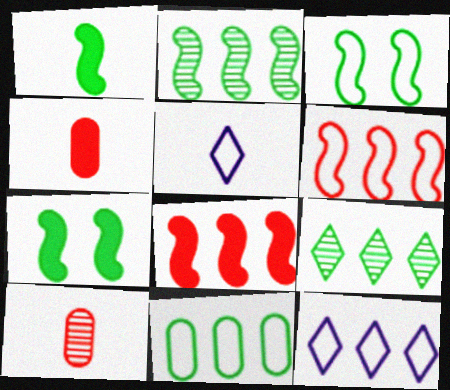[[1, 2, 3], 
[1, 5, 10], 
[6, 11, 12], 
[7, 10, 12]]